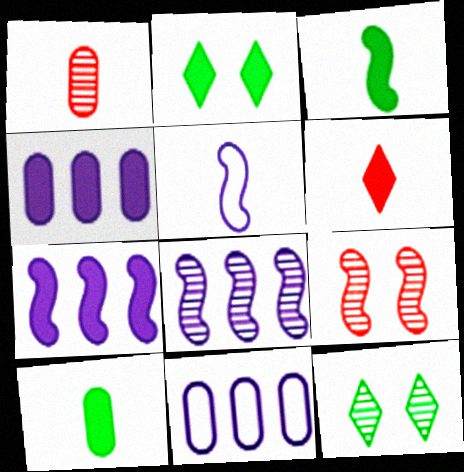[[1, 8, 12]]